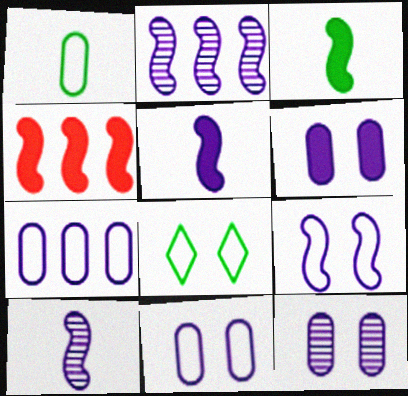[[2, 5, 9], 
[6, 11, 12]]